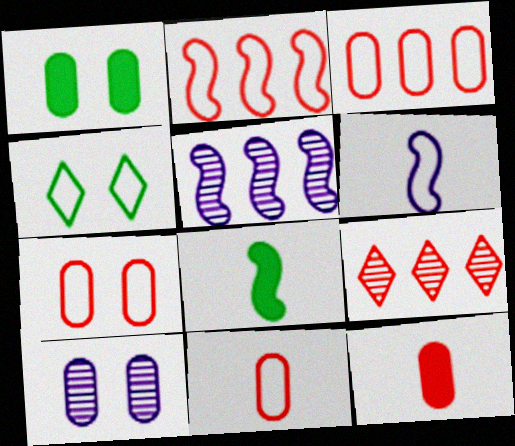[[1, 6, 9], 
[1, 7, 10], 
[3, 4, 6], 
[3, 7, 11], 
[4, 5, 12]]